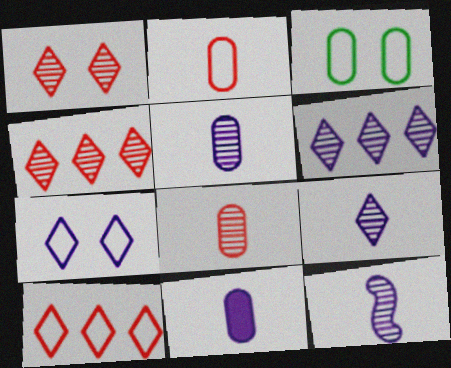[[5, 9, 12]]